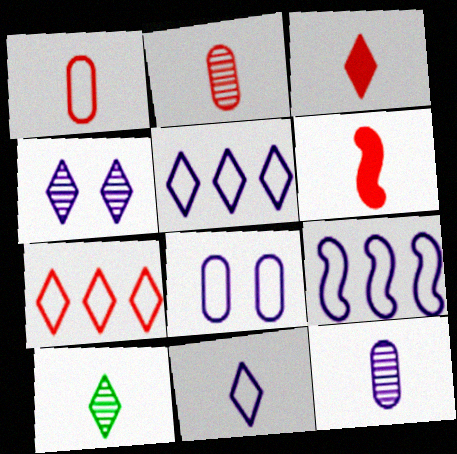[[3, 10, 11], 
[8, 9, 11]]